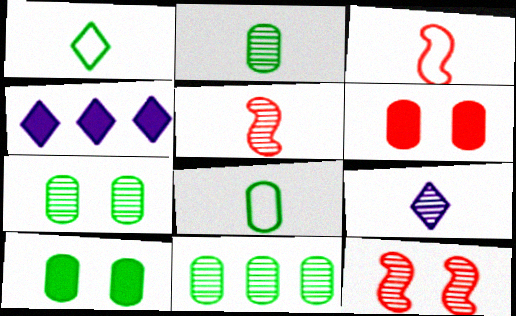[[2, 5, 9], 
[2, 7, 11], 
[3, 4, 7], 
[4, 8, 12], 
[8, 10, 11], 
[9, 11, 12]]